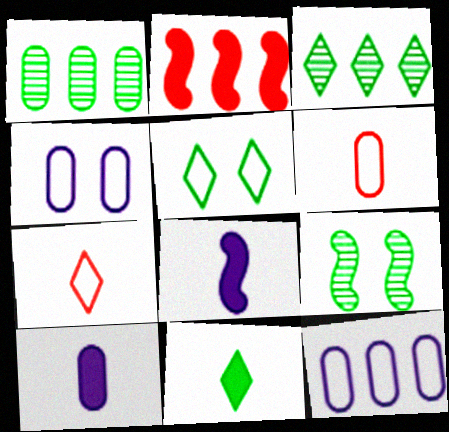[[2, 3, 12], 
[3, 5, 11]]